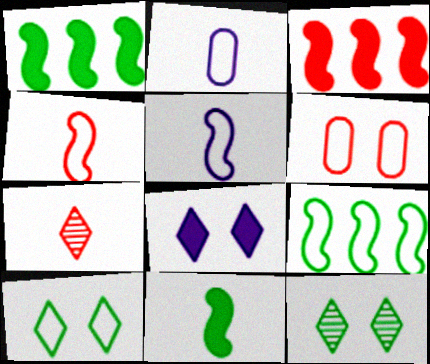[[2, 3, 12], 
[2, 7, 11], 
[3, 6, 7]]